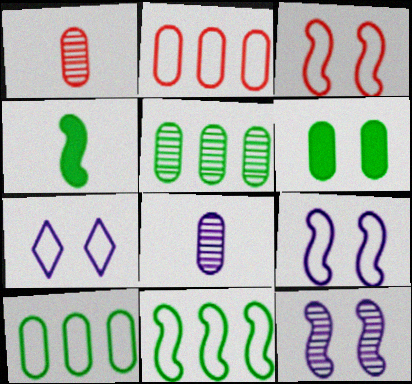[[2, 6, 8]]